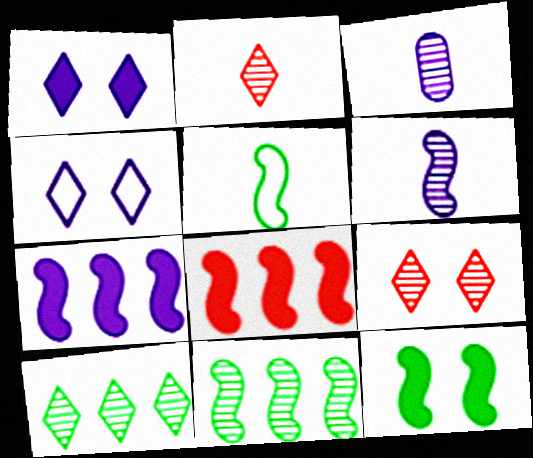[[3, 4, 7], 
[3, 9, 11], 
[5, 11, 12]]